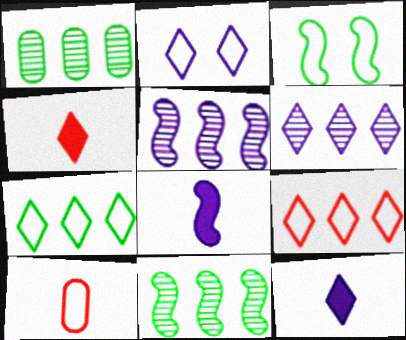[[2, 6, 12]]